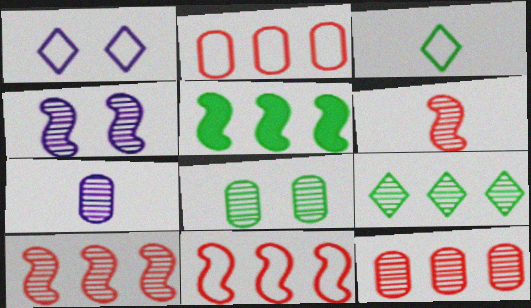[[3, 5, 8], 
[7, 8, 12]]